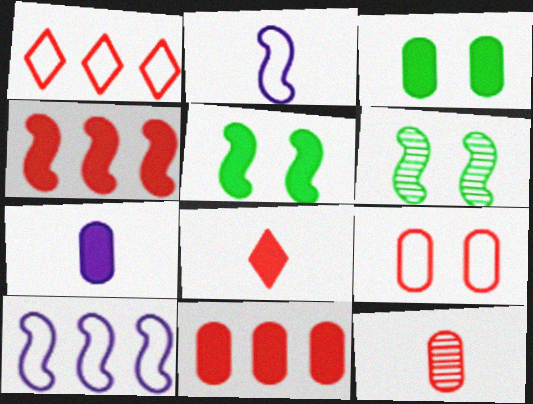[[1, 6, 7], 
[2, 4, 6], 
[3, 7, 11], 
[9, 11, 12]]